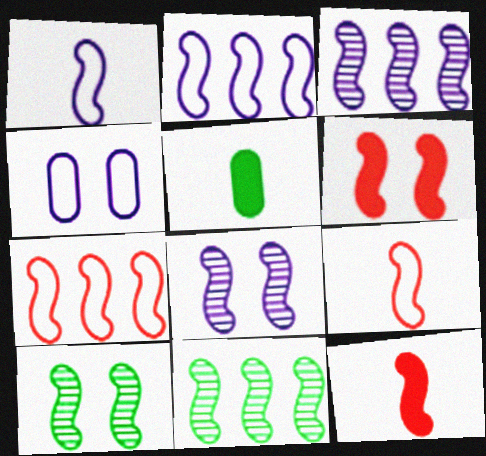[[1, 6, 11], 
[2, 10, 12]]